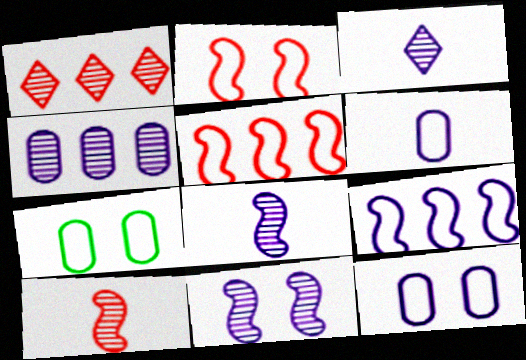[[3, 4, 11]]